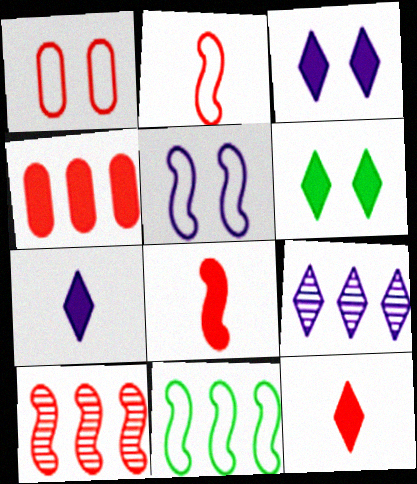[[1, 10, 12], 
[2, 5, 11], 
[4, 9, 11]]